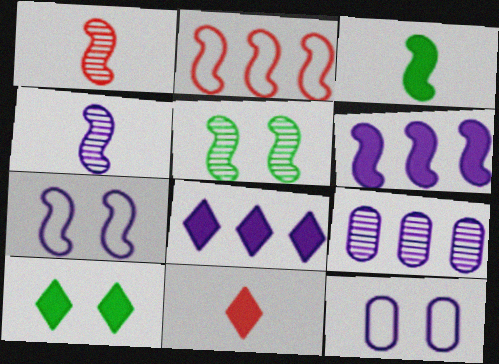[[4, 6, 7], 
[4, 8, 12], 
[8, 10, 11]]